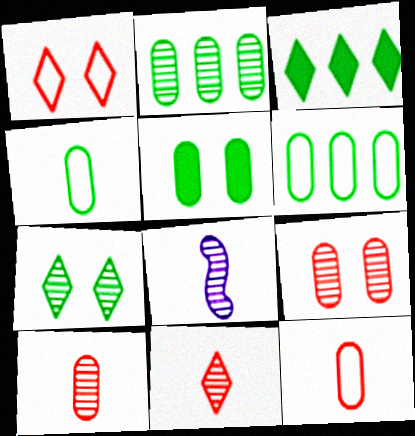[[2, 4, 5]]